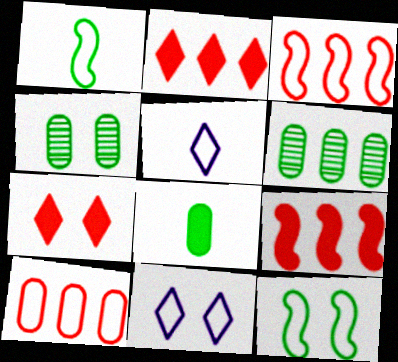[[1, 10, 11], 
[4, 5, 9], 
[5, 10, 12]]